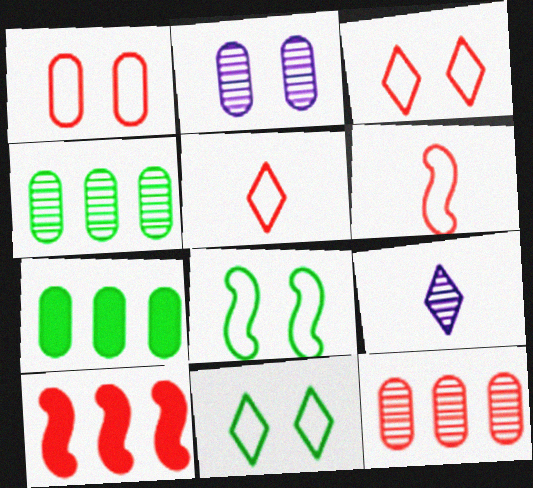[]